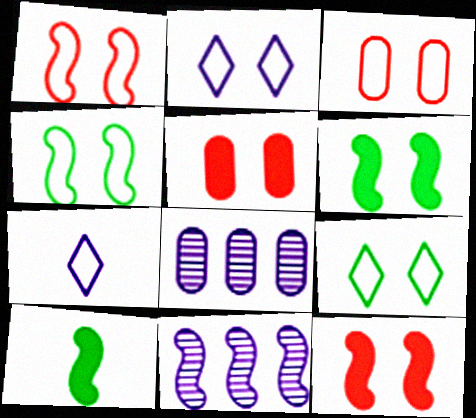[[1, 10, 11], 
[2, 3, 4]]